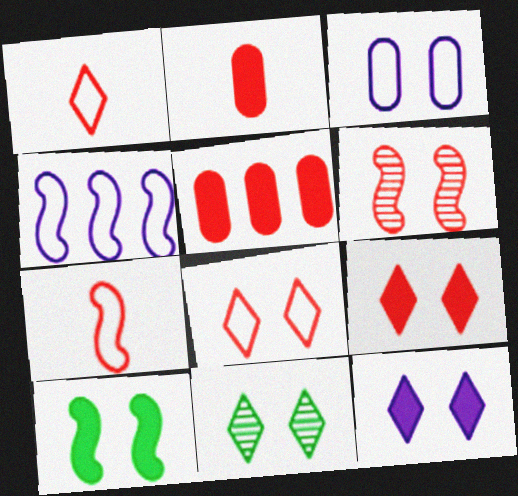[[1, 5, 6], 
[2, 4, 11], 
[8, 11, 12]]